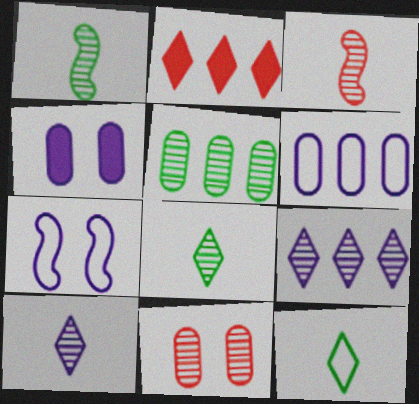[[1, 9, 11]]